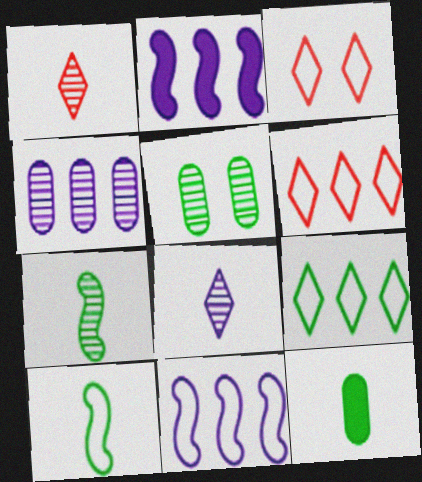[]